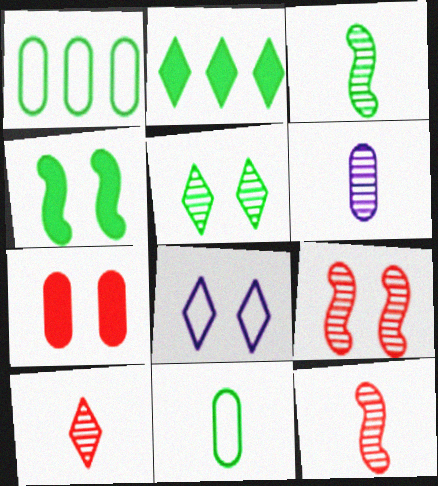[[1, 6, 7], 
[2, 8, 10], 
[3, 6, 10]]